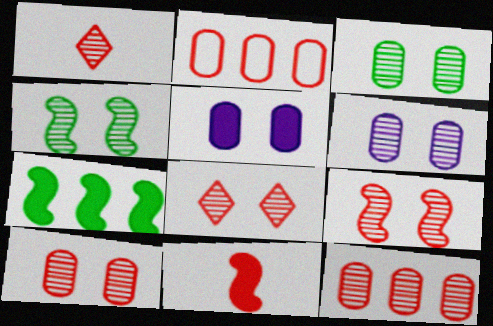[[1, 9, 12], 
[2, 8, 11], 
[3, 6, 10], 
[4, 6, 8], 
[8, 9, 10]]